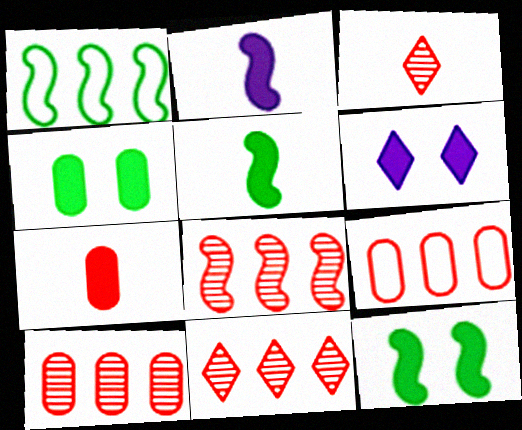[[8, 10, 11]]